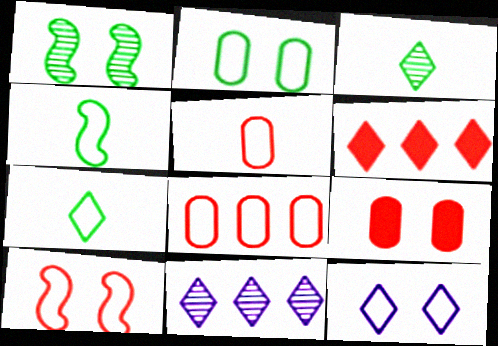[[1, 9, 12], 
[2, 10, 12], 
[3, 6, 12], 
[4, 8, 12], 
[4, 9, 11]]